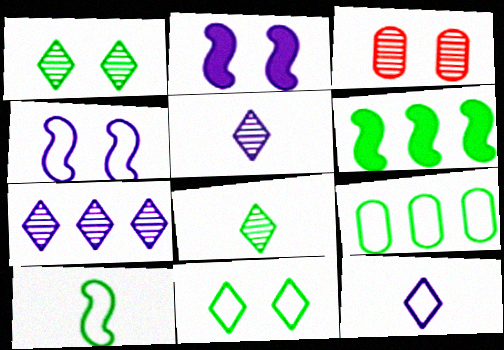[[2, 3, 11], 
[3, 6, 12], 
[9, 10, 11]]